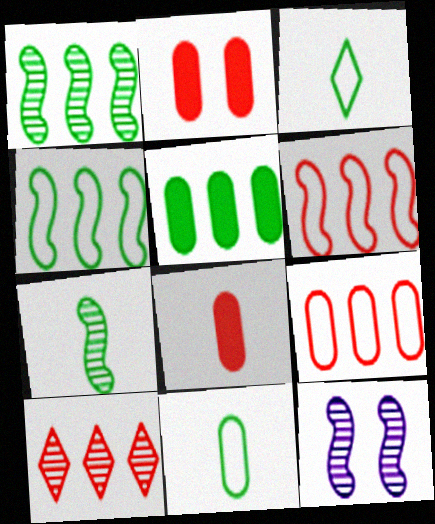[]